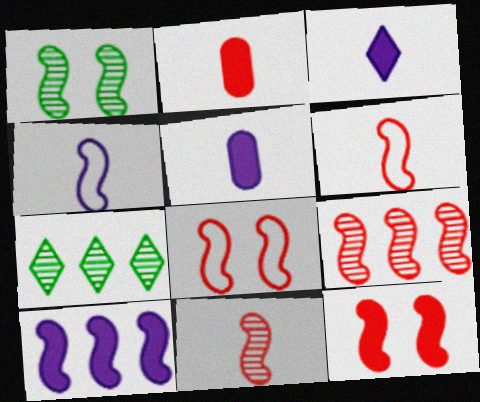[[1, 6, 10], 
[5, 7, 8], 
[6, 9, 12]]